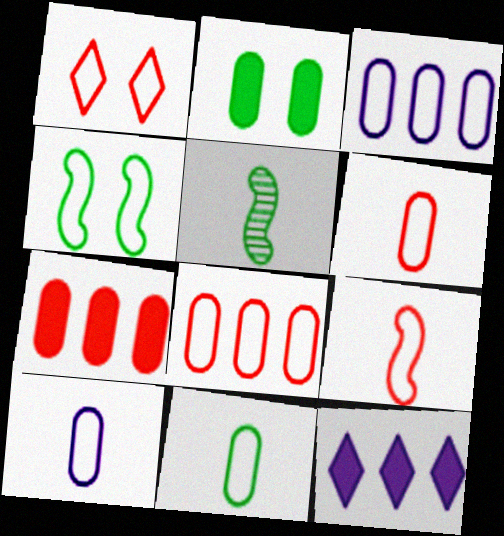[[1, 8, 9], 
[6, 10, 11]]